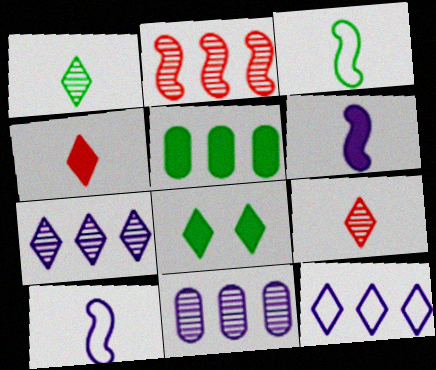[[2, 5, 12], 
[8, 9, 12]]